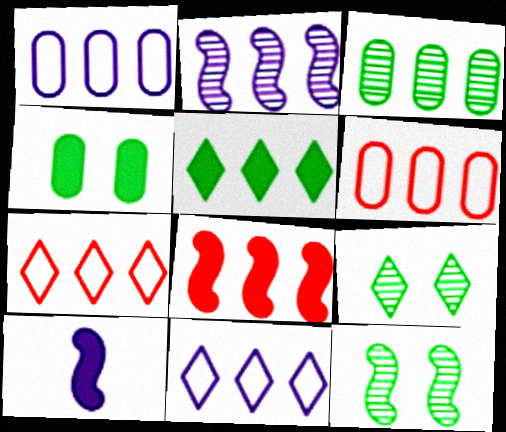[[2, 5, 6], 
[3, 8, 11], 
[6, 9, 10]]